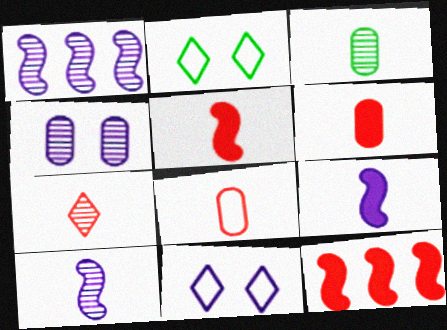[[1, 2, 6], 
[3, 7, 10], 
[3, 11, 12], 
[5, 7, 8]]